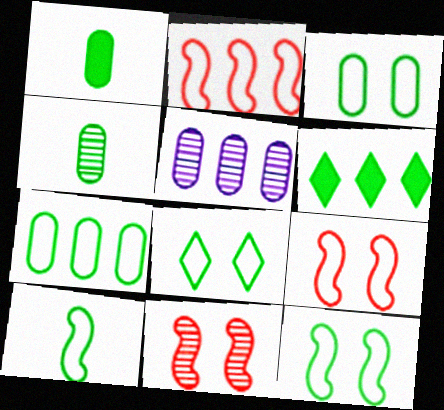[[2, 5, 6], 
[3, 8, 12], 
[4, 6, 12], 
[7, 8, 10]]